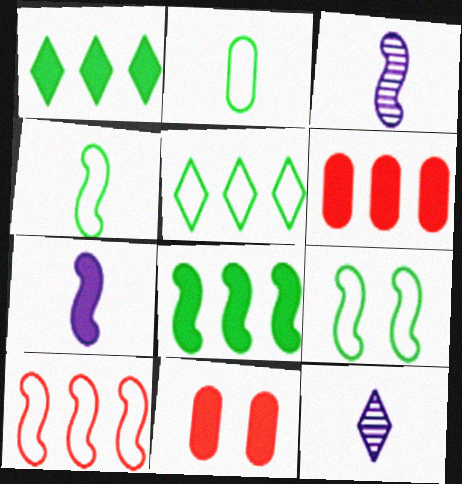[[1, 7, 11], 
[2, 5, 9], 
[3, 5, 11], 
[6, 9, 12]]